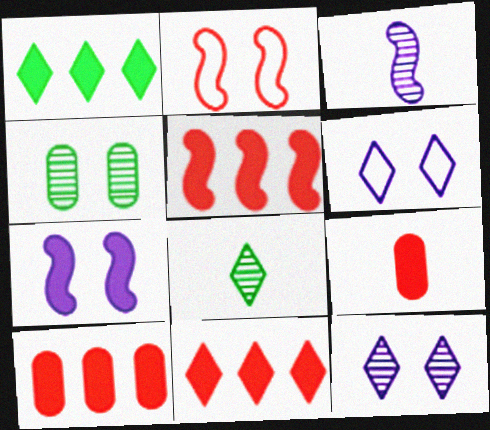[[1, 7, 9], 
[5, 10, 11], 
[6, 8, 11]]